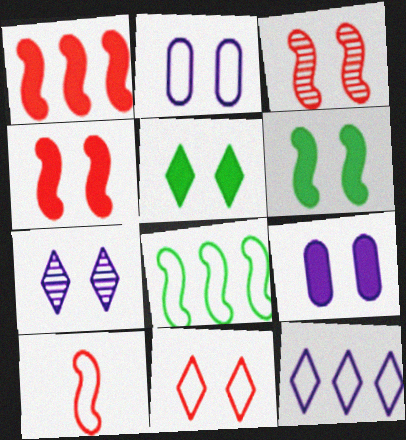[[1, 3, 10], 
[2, 3, 5], 
[4, 5, 9], 
[5, 7, 11]]